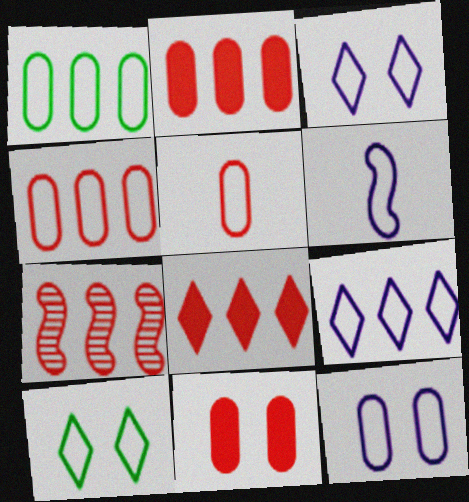[[1, 5, 12], 
[4, 6, 10], 
[4, 7, 8], 
[6, 9, 12]]